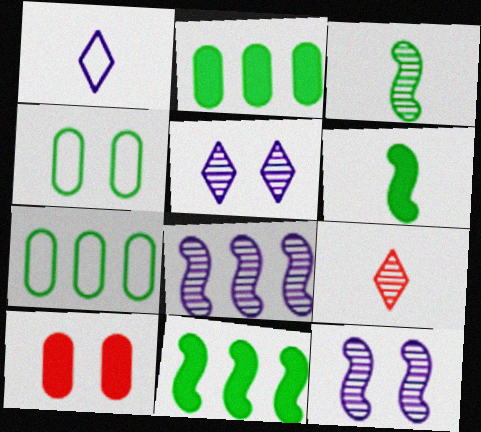[]